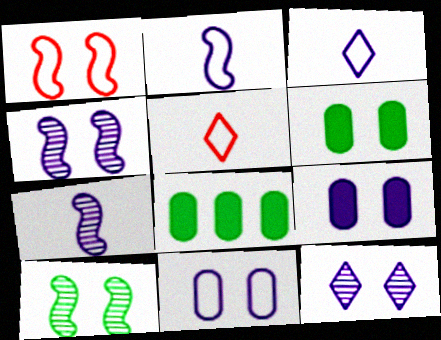[[1, 6, 12], 
[4, 5, 8]]